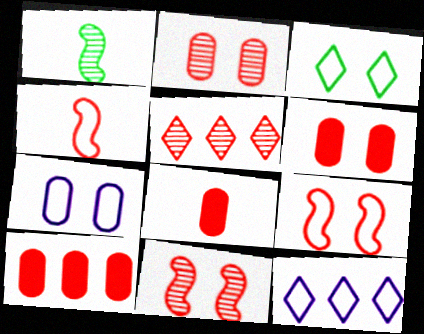[[1, 6, 12], 
[3, 7, 9], 
[4, 5, 6], 
[5, 8, 9], 
[6, 8, 10]]